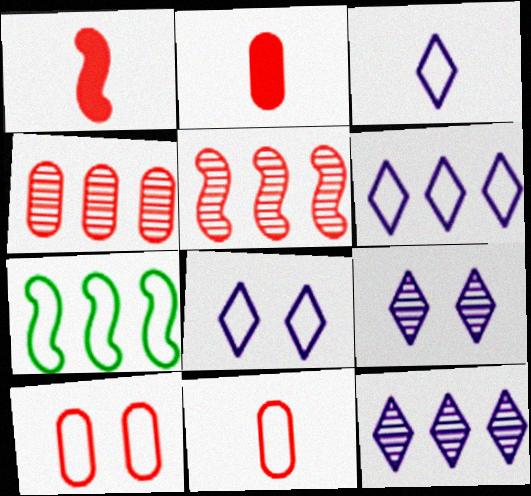[[2, 4, 10], 
[2, 7, 9], 
[3, 6, 8], 
[3, 7, 10], 
[7, 8, 11]]